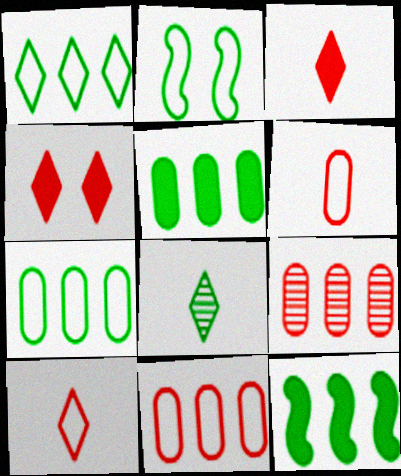[[2, 5, 8]]